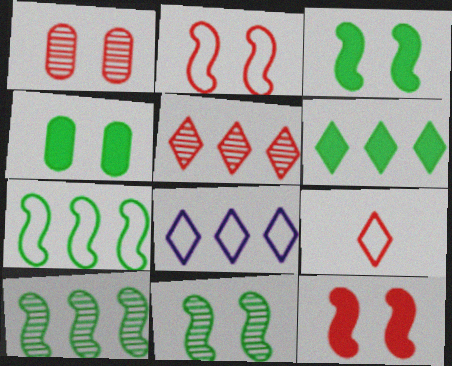[[5, 6, 8]]